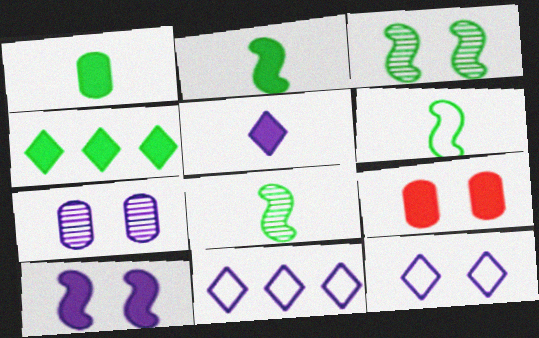[[2, 6, 8], 
[3, 9, 12], 
[7, 10, 12], 
[8, 9, 11]]